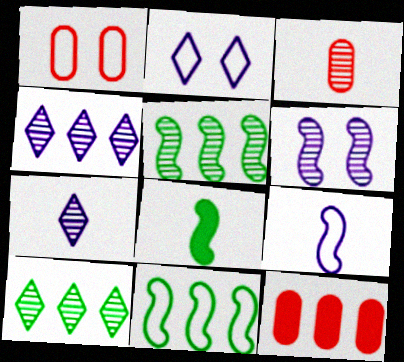[[1, 3, 12], 
[1, 4, 8], 
[3, 6, 10], 
[4, 11, 12]]